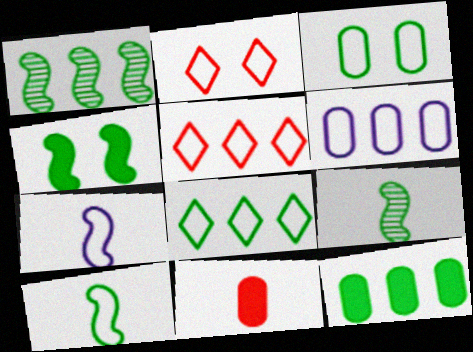[[1, 4, 10], 
[1, 8, 12], 
[2, 6, 10], 
[3, 5, 7], 
[3, 8, 10]]